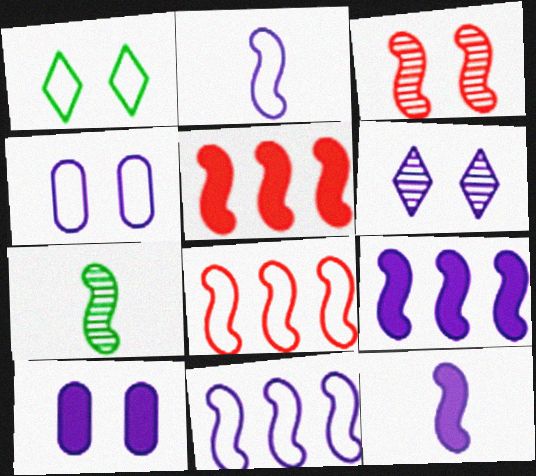[[1, 3, 10]]